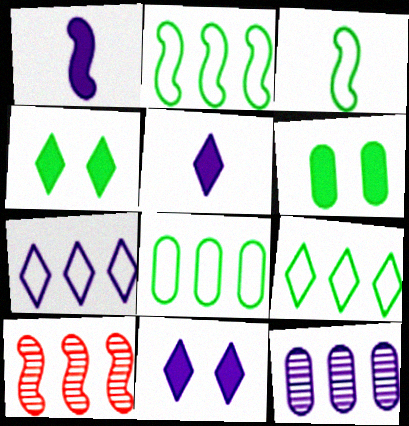[[2, 8, 9]]